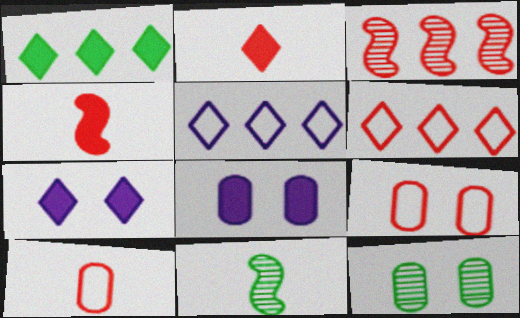[[1, 2, 7], 
[1, 4, 8], 
[2, 3, 9], 
[4, 5, 12], 
[6, 8, 11], 
[8, 9, 12]]